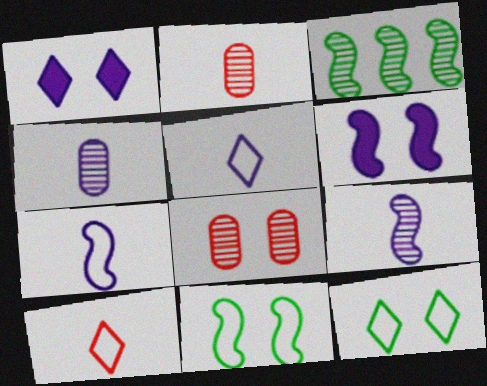[[1, 8, 11], 
[6, 8, 12]]